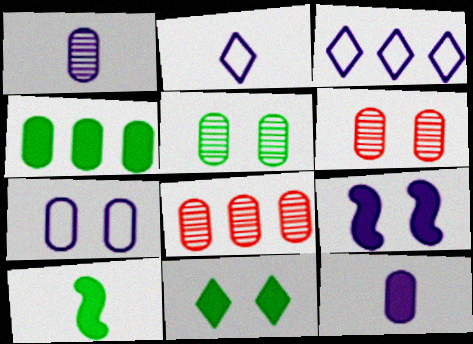[[1, 3, 9], 
[1, 5, 8], 
[3, 6, 10], 
[4, 10, 11]]